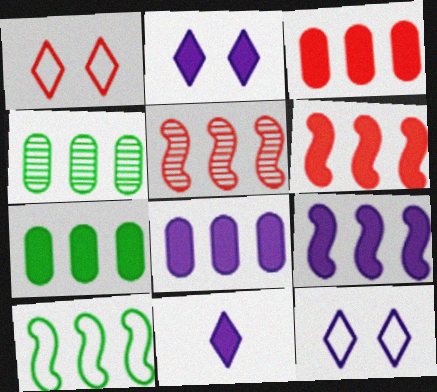[[3, 7, 8], 
[5, 9, 10]]